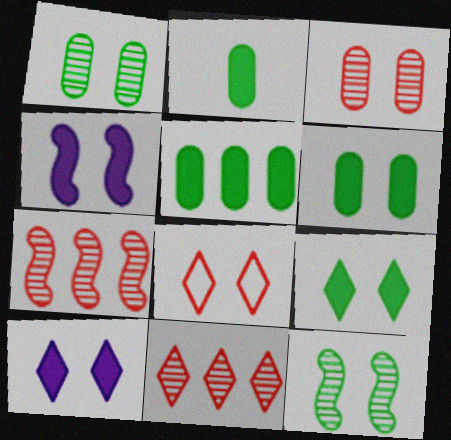[[1, 4, 8], 
[2, 5, 6]]